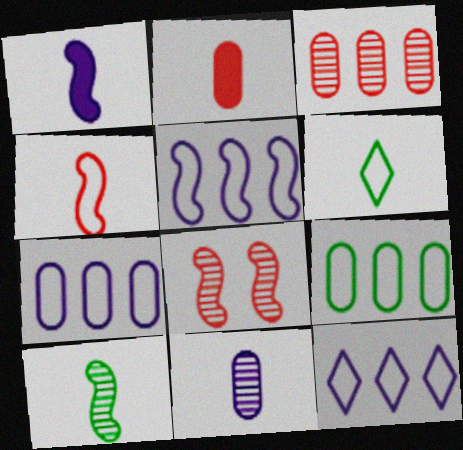[[1, 4, 10], 
[5, 7, 12]]